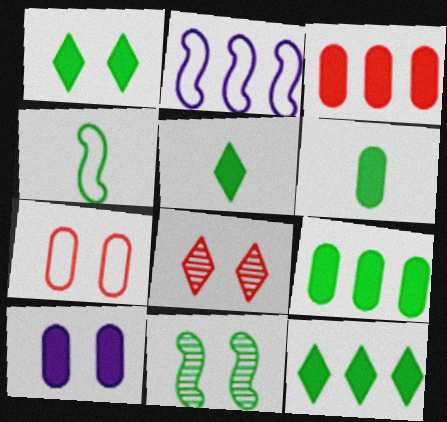[[1, 5, 12], 
[2, 6, 8], 
[3, 6, 10]]